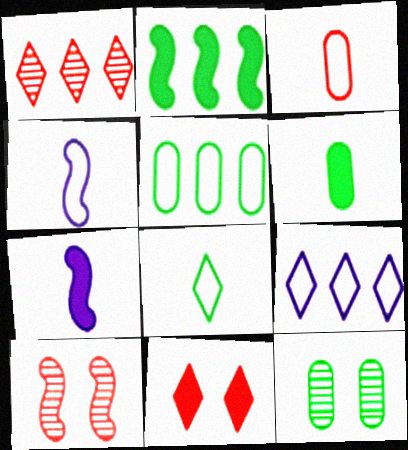[[2, 4, 10], 
[2, 8, 12], 
[3, 4, 8], 
[5, 6, 12], 
[6, 9, 10]]